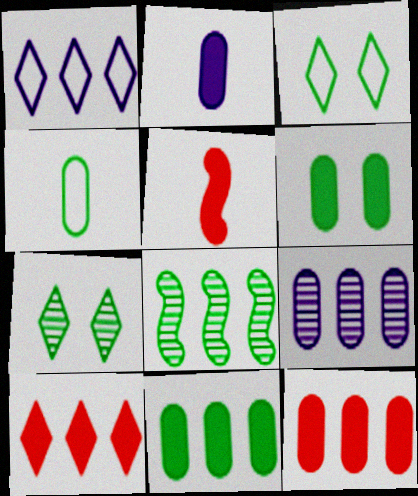[[1, 8, 12], 
[2, 6, 12], 
[3, 5, 9]]